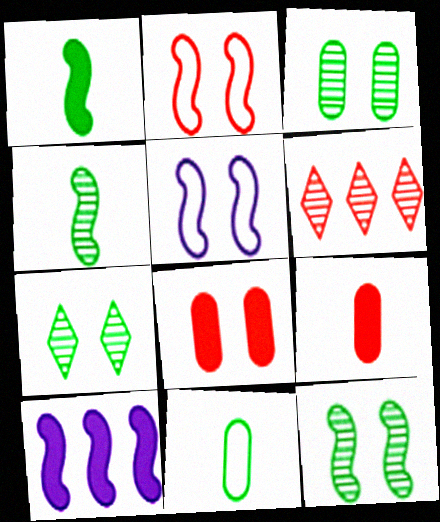[[2, 4, 10], 
[2, 6, 9], 
[3, 7, 12], 
[5, 7, 8]]